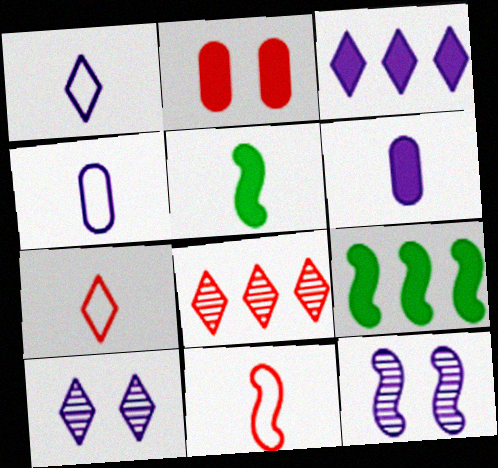[[1, 3, 10], 
[2, 3, 5], 
[2, 8, 11], 
[3, 4, 12], 
[9, 11, 12]]